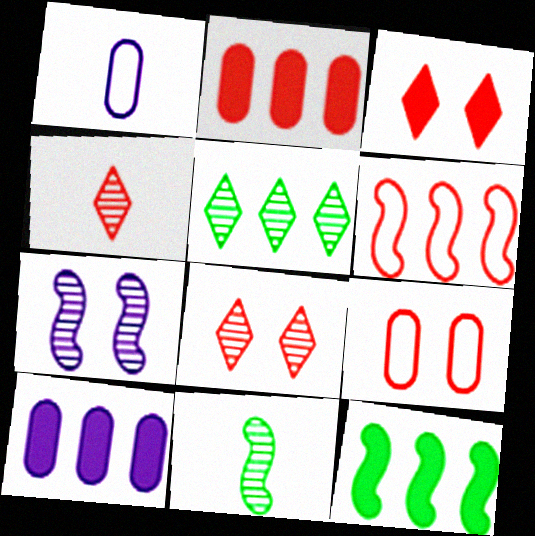[[1, 8, 12], 
[5, 6, 10]]